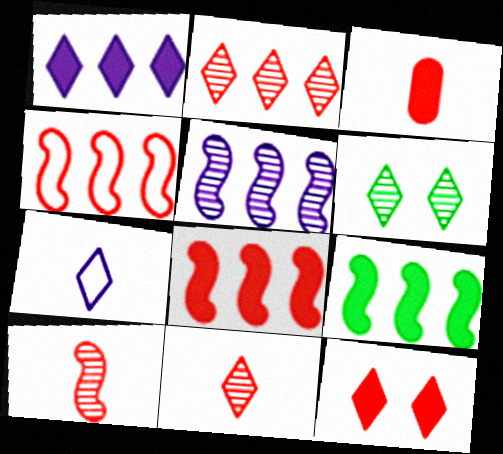[[3, 8, 12], 
[4, 5, 9]]